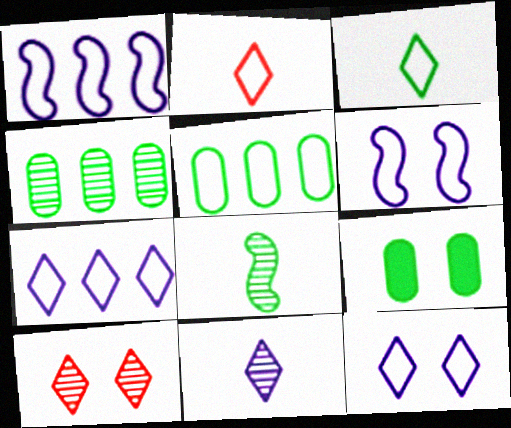[[2, 5, 6], 
[6, 9, 10]]